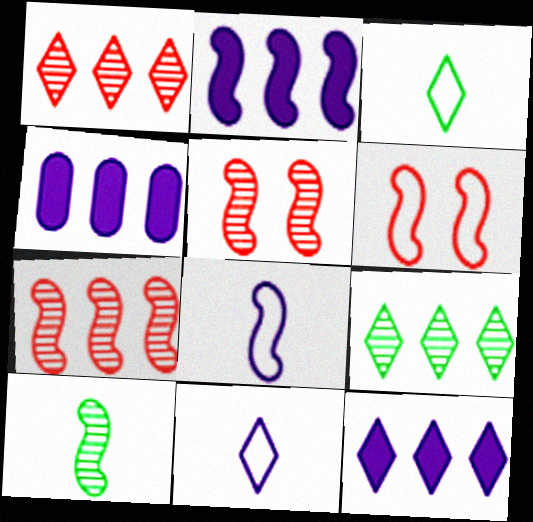[[2, 4, 12], 
[2, 6, 10], 
[3, 4, 5]]